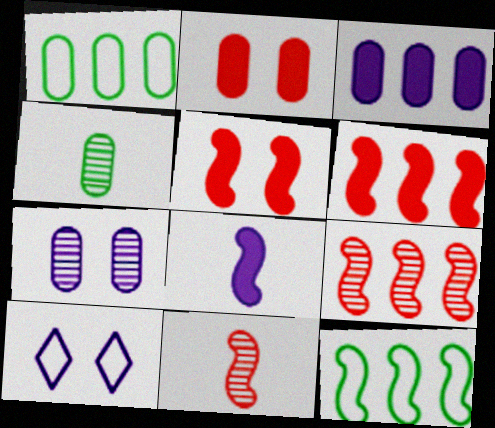[[4, 6, 10]]